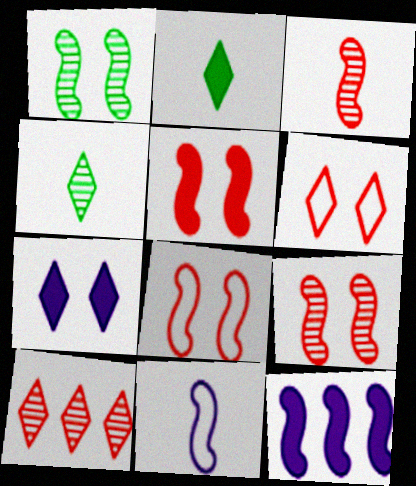[[5, 8, 9]]